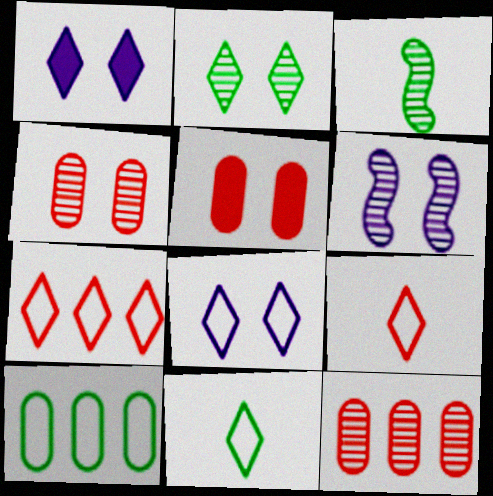[[2, 4, 6], 
[7, 8, 11]]